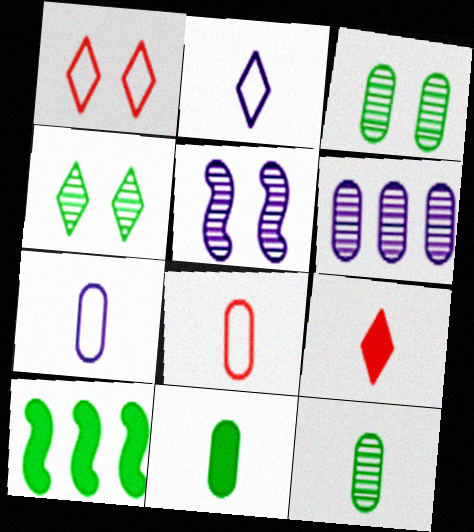[]